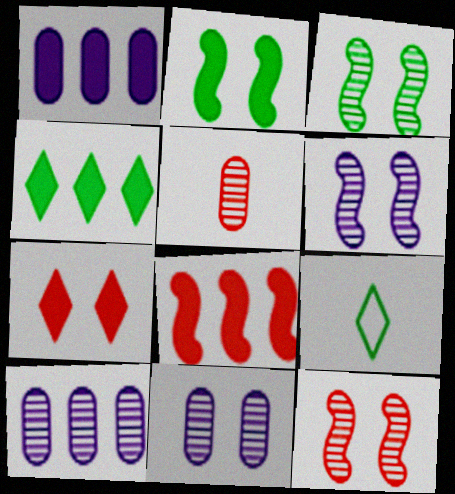[[1, 4, 8], 
[1, 9, 12], 
[3, 6, 12], 
[8, 9, 11]]